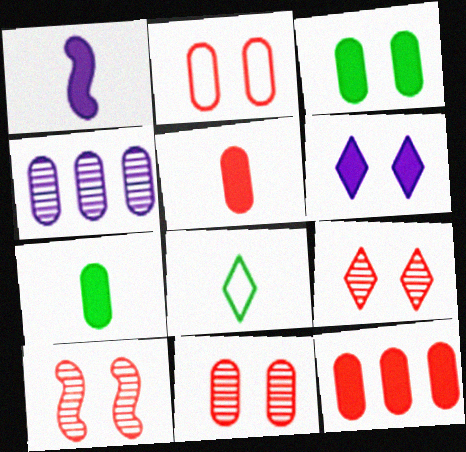[[2, 4, 7], 
[9, 10, 11]]